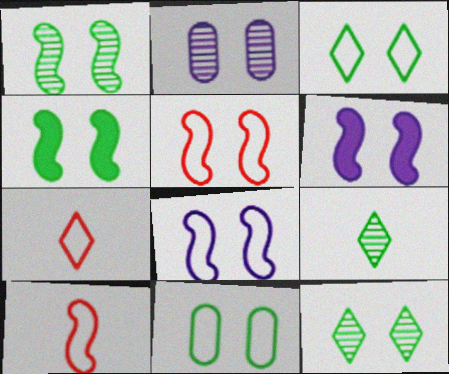[[1, 5, 6], 
[4, 11, 12]]